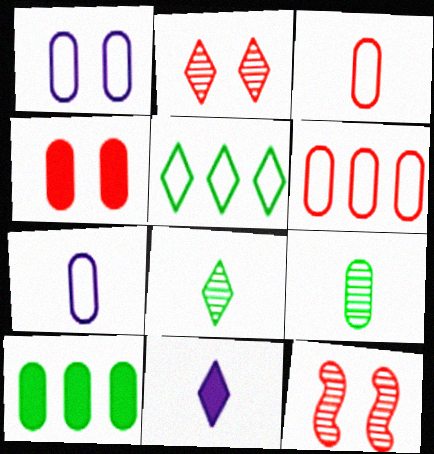[[2, 5, 11]]